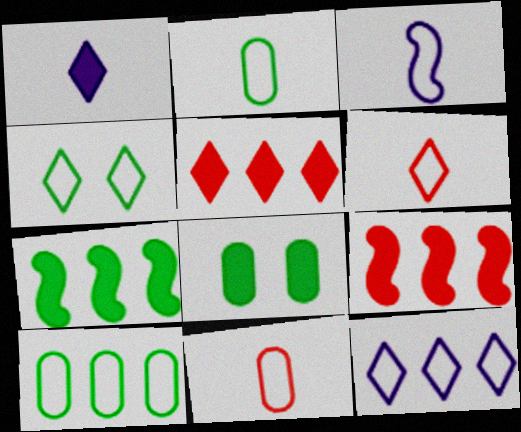[[1, 8, 9], 
[2, 3, 6], 
[4, 6, 12]]